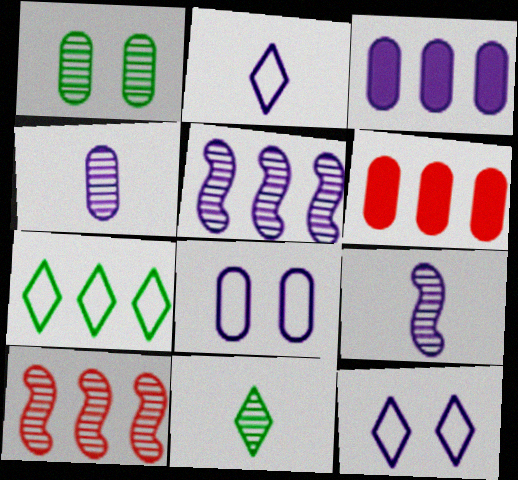[[3, 4, 8], 
[3, 7, 10], 
[3, 9, 12], 
[5, 6, 7]]